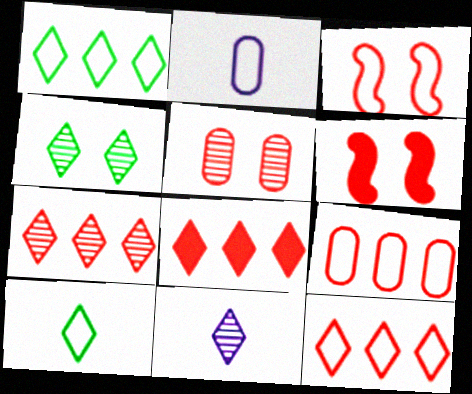[[1, 2, 3], 
[4, 7, 11], 
[7, 8, 12]]